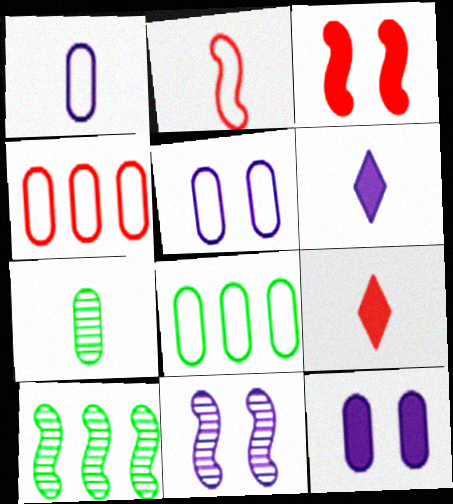[[2, 6, 7], 
[4, 7, 12], 
[5, 9, 10], 
[8, 9, 11]]